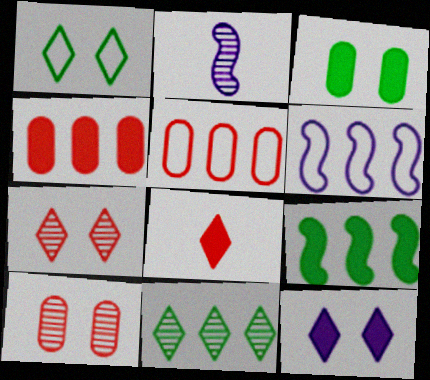[[1, 2, 4], 
[1, 7, 12], 
[2, 10, 11], 
[4, 6, 11]]